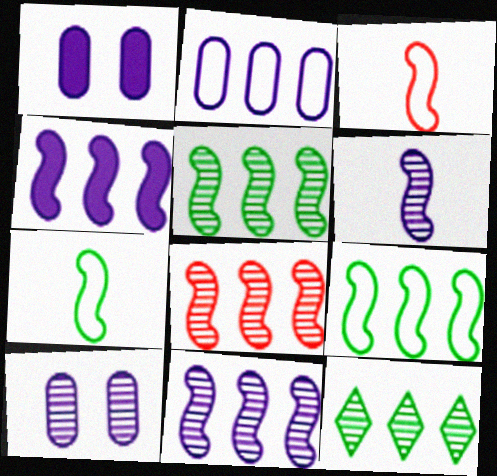[[1, 3, 12], 
[4, 8, 9], 
[5, 8, 11]]